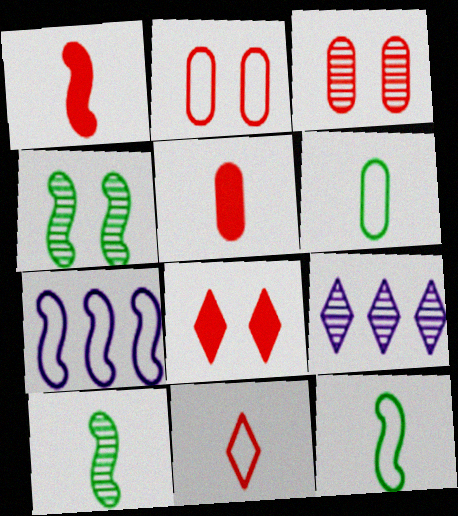[[1, 4, 7], 
[3, 9, 10]]